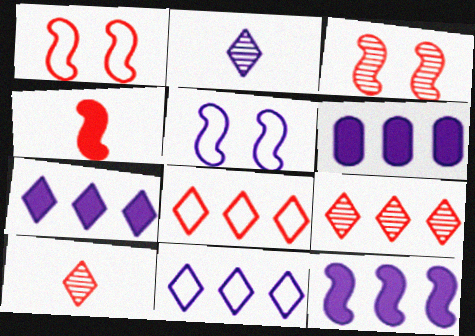[[2, 5, 6], 
[6, 7, 12]]